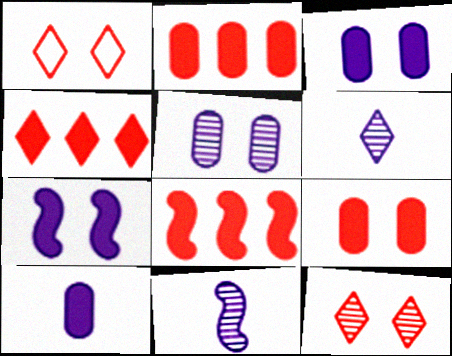[[2, 4, 8]]